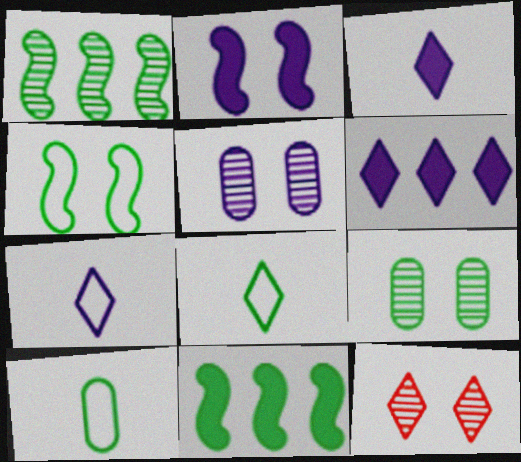[[6, 8, 12], 
[8, 9, 11]]